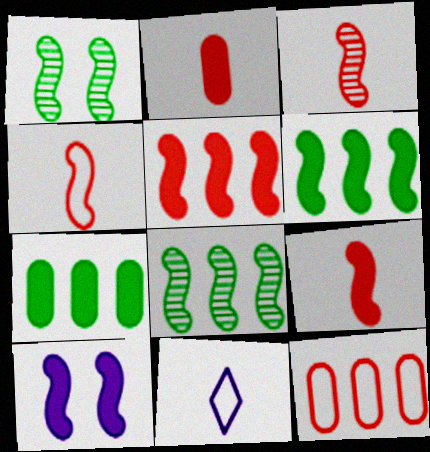[[3, 4, 9], 
[4, 8, 10], 
[6, 9, 10]]